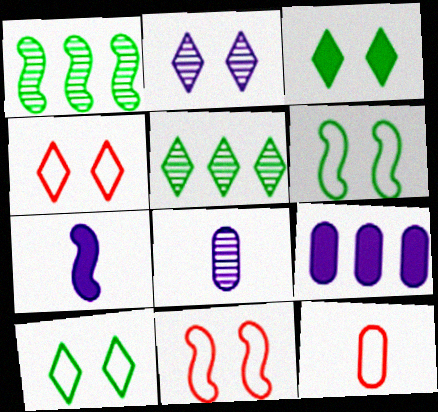[[1, 7, 11], 
[2, 3, 4]]